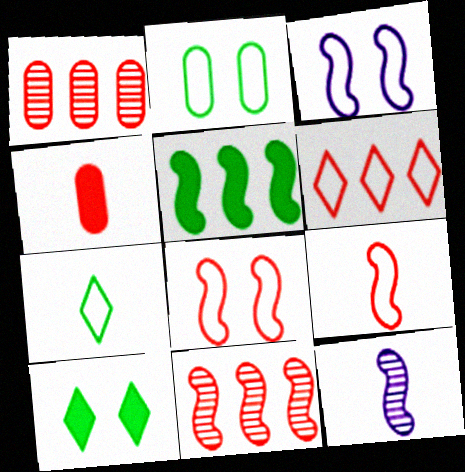[[4, 7, 12], 
[5, 8, 12]]